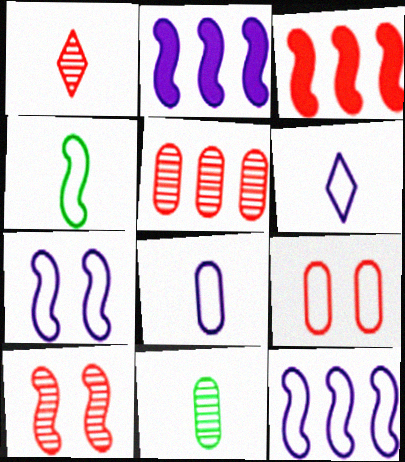[[1, 3, 9], 
[1, 5, 10], 
[2, 4, 10]]